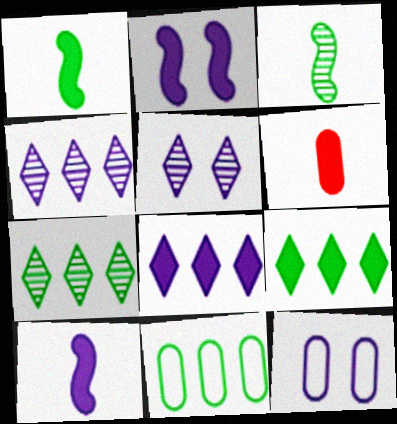[[2, 5, 12], 
[2, 6, 9], 
[4, 10, 12]]